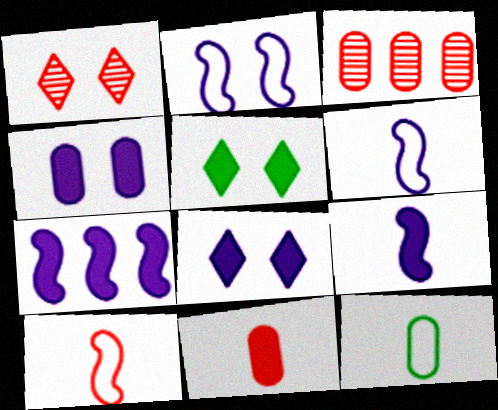[[1, 7, 12], 
[3, 4, 12], 
[3, 5, 6], 
[5, 7, 11]]